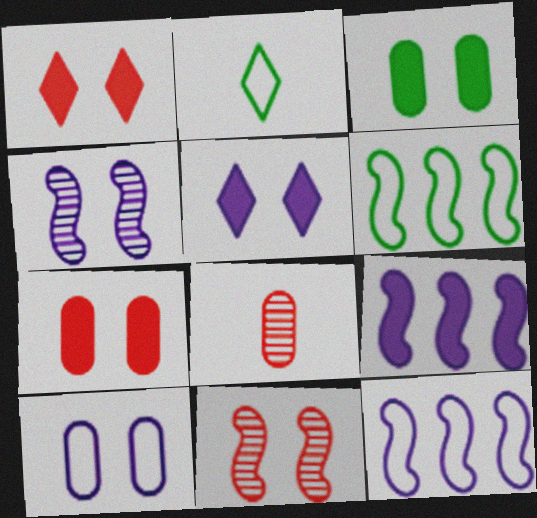[[4, 5, 10], 
[5, 6, 8]]